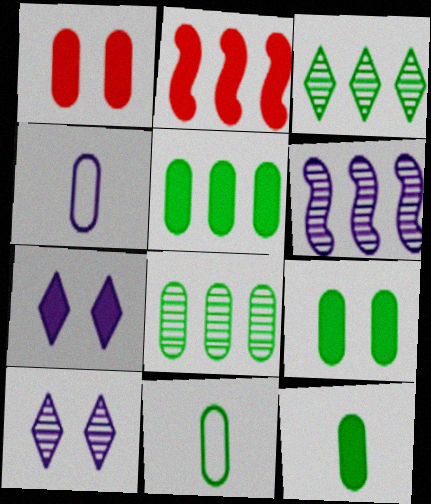[[1, 4, 8], 
[2, 7, 12], 
[2, 10, 11], 
[4, 6, 7], 
[5, 9, 12], 
[8, 9, 11]]